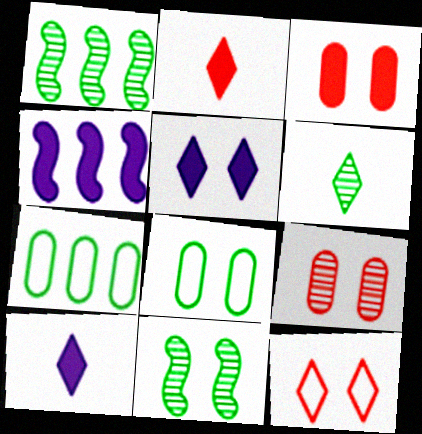[]